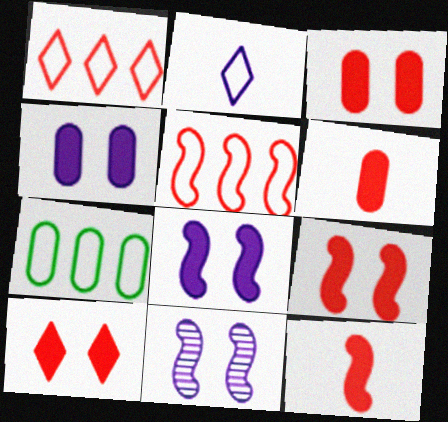[[3, 9, 10]]